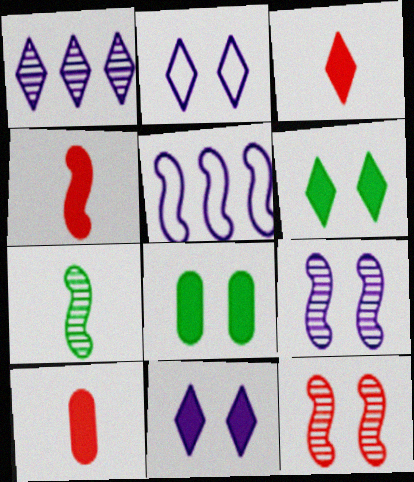[[2, 8, 12], 
[3, 4, 10]]